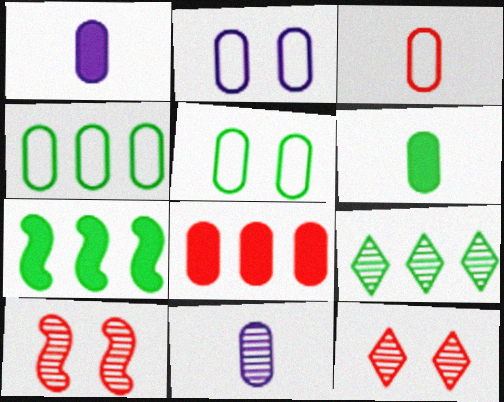[[2, 3, 4], 
[3, 6, 11], 
[4, 7, 9], 
[5, 8, 11], 
[9, 10, 11]]